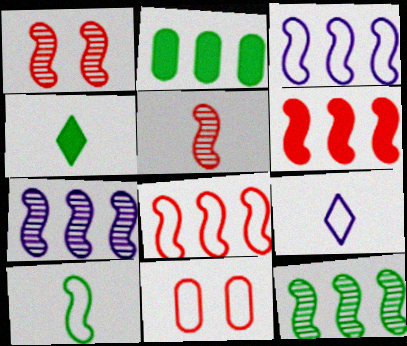[[1, 2, 9], 
[3, 6, 12], 
[4, 7, 11]]